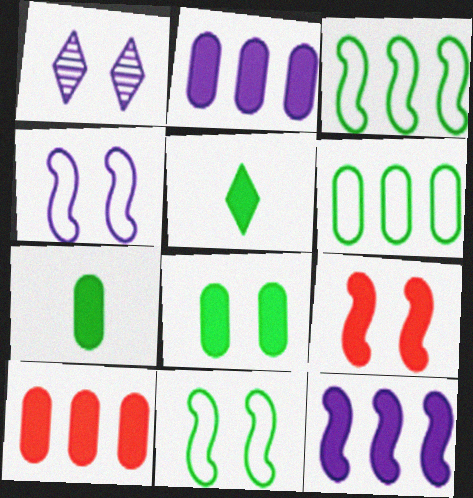[[2, 5, 9]]